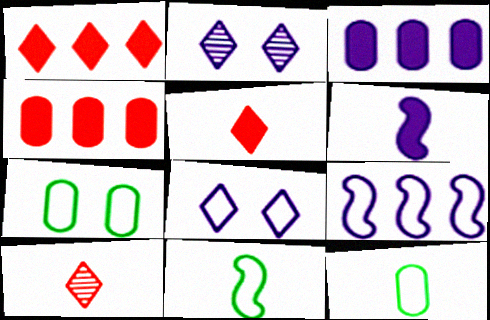[[2, 4, 11], 
[6, 10, 12]]